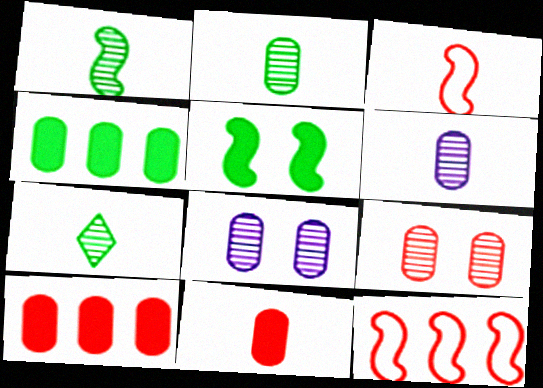[[1, 2, 7]]